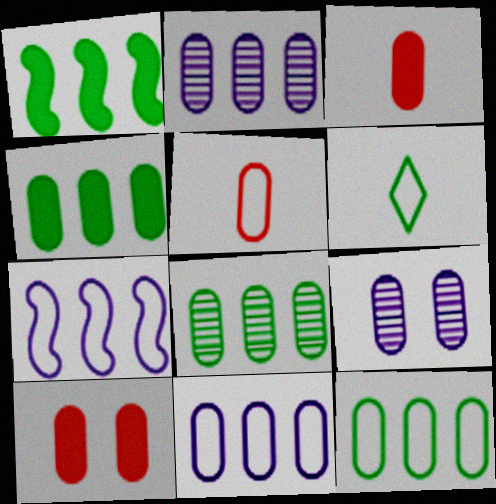[[3, 9, 12], 
[4, 5, 9], 
[4, 8, 12]]